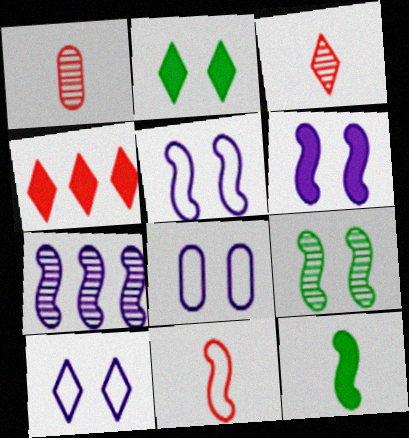[[5, 8, 10]]